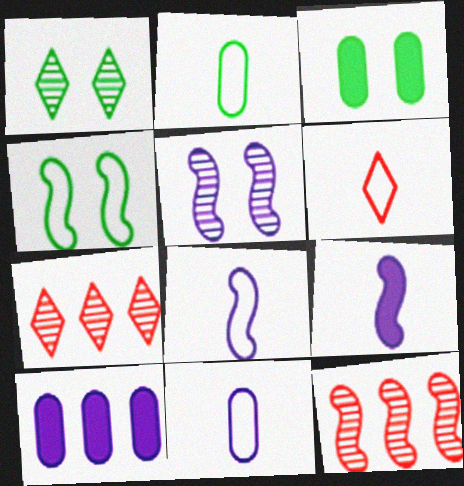[[1, 3, 4], 
[2, 6, 8], 
[3, 7, 8], 
[4, 9, 12]]